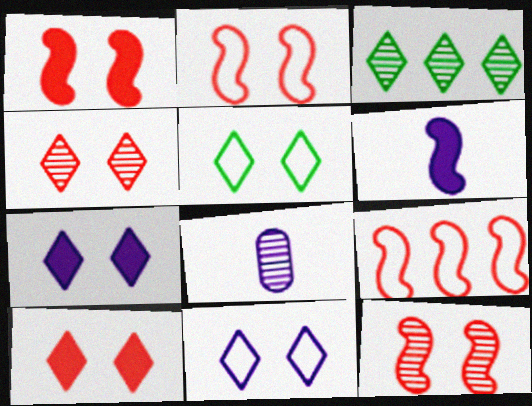[[1, 2, 12], 
[3, 8, 12], 
[4, 5, 7]]